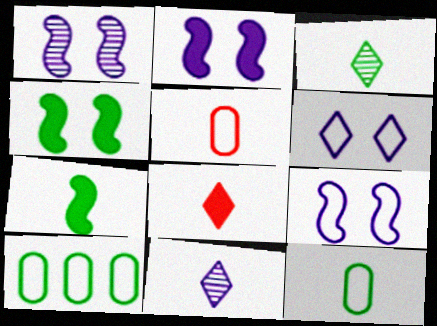[[1, 2, 9], 
[1, 8, 10], 
[3, 4, 10], 
[3, 7, 12], 
[5, 7, 11]]